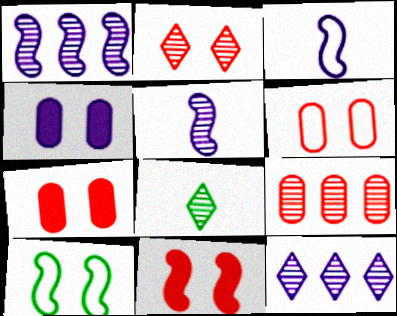[[2, 4, 10], 
[2, 6, 11], 
[2, 8, 12], 
[3, 4, 12]]